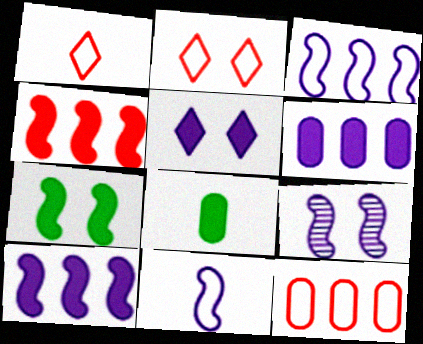[[4, 5, 8], 
[9, 10, 11]]